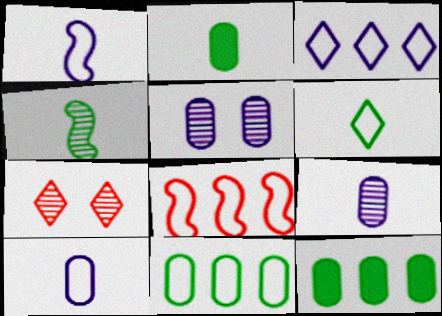[[1, 7, 12], 
[2, 4, 6], 
[3, 8, 11]]